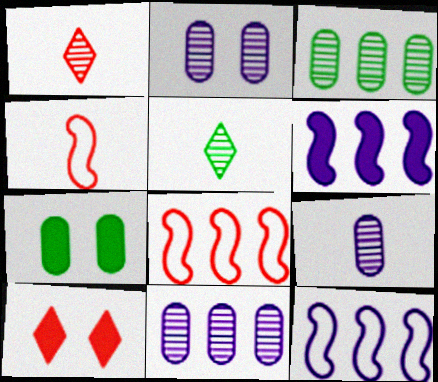[[1, 7, 12], 
[2, 9, 11]]